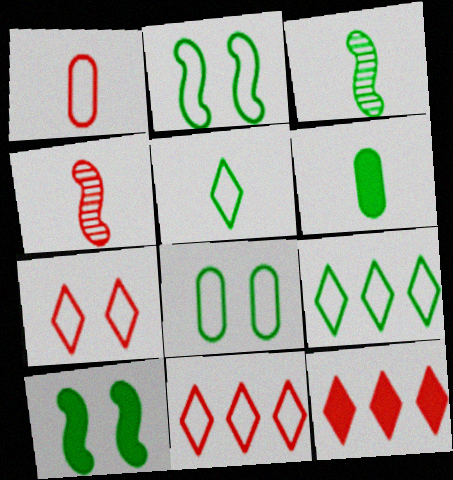[[3, 5, 6]]